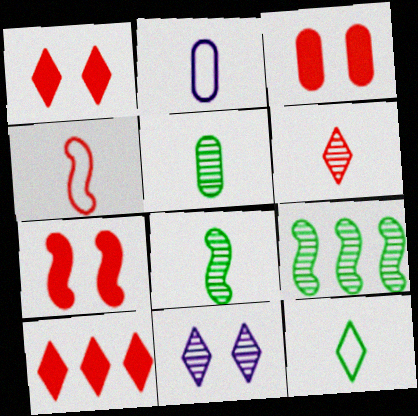[[1, 2, 9], 
[1, 3, 7], 
[2, 4, 12], 
[10, 11, 12]]